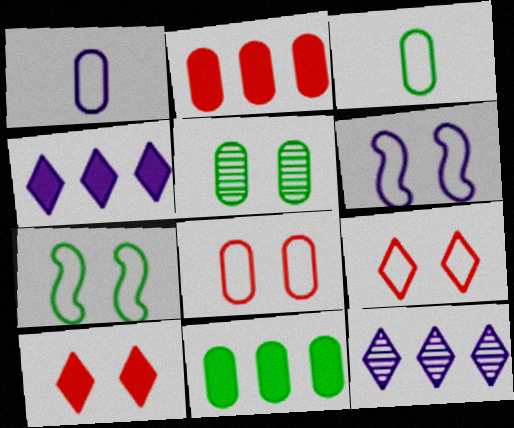[[1, 2, 5], 
[3, 5, 11], 
[5, 6, 10]]